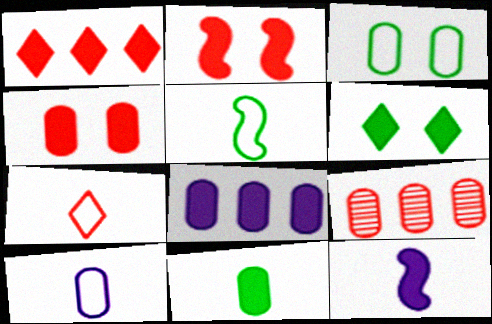[[2, 7, 9], 
[4, 8, 11], 
[5, 7, 10]]